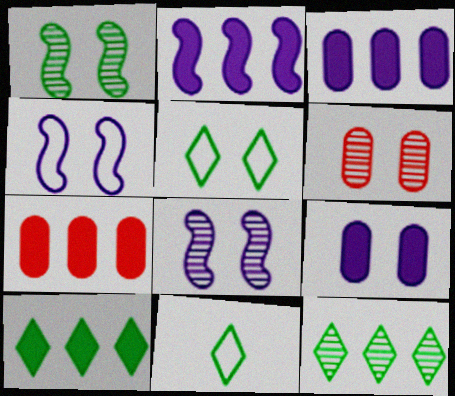[[2, 6, 11], 
[2, 7, 10], 
[7, 8, 11]]